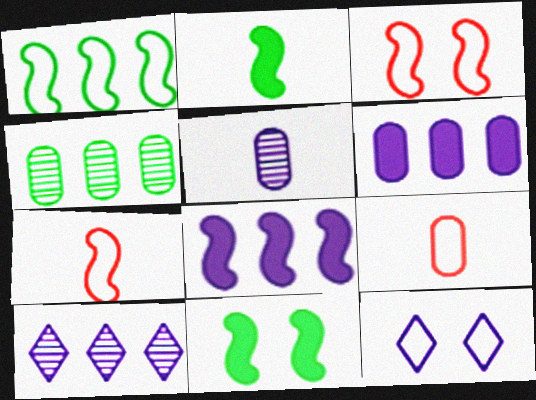[[1, 9, 12], 
[5, 8, 12], 
[9, 10, 11]]